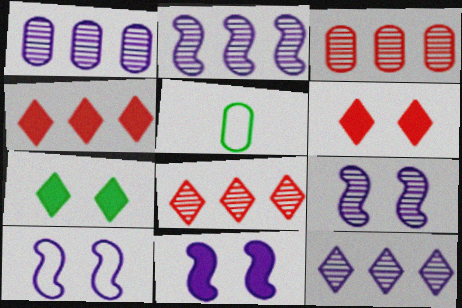[[1, 2, 12], 
[2, 5, 6], 
[4, 5, 9], 
[5, 8, 11], 
[9, 10, 11]]